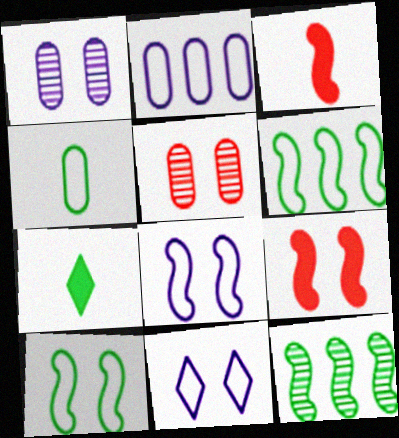[[3, 8, 12]]